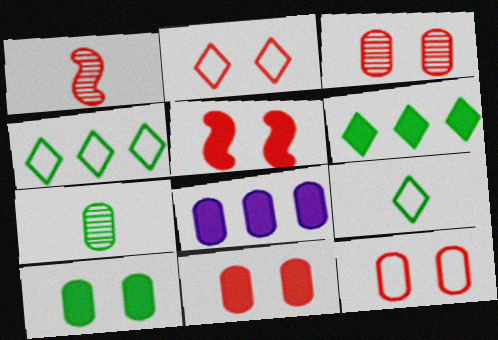[[2, 3, 5], 
[3, 11, 12], 
[7, 8, 12]]